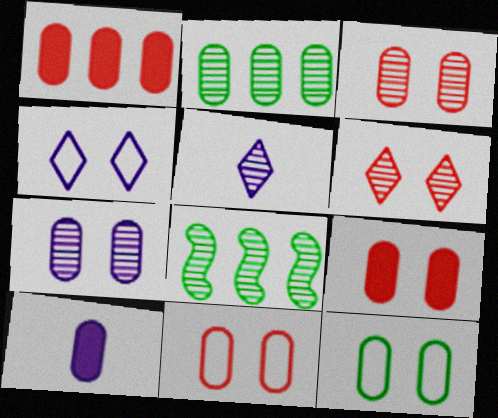[[2, 10, 11], 
[3, 5, 8], 
[3, 9, 11], 
[7, 9, 12]]